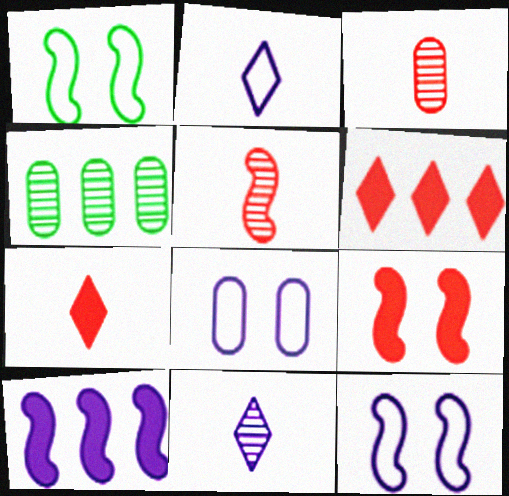[[1, 5, 10], 
[2, 4, 9], 
[4, 7, 12], 
[8, 10, 11]]